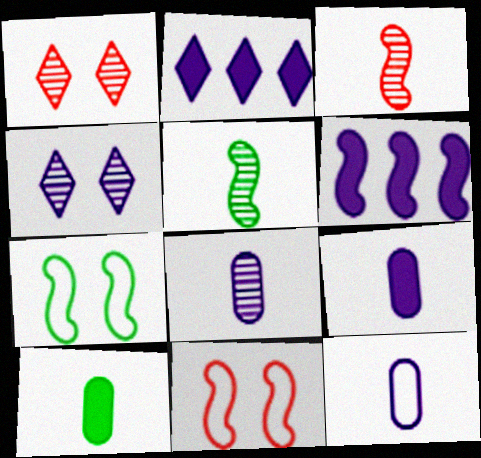[[3, 6, 7], 
[4, 6, 12], 
[5, 6, 11], 
[8, 9, 12]]